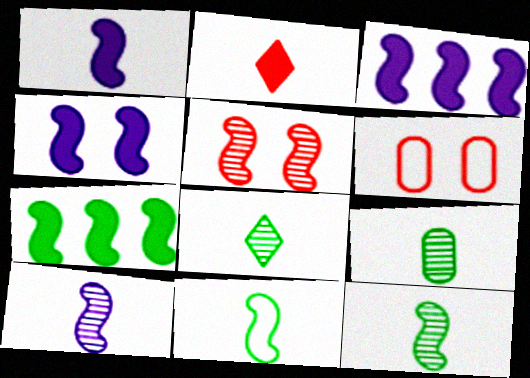[[1, 3, 4], 
[3, 5, 11], 
[3, 6, 8], 
[8, 9, 12]]